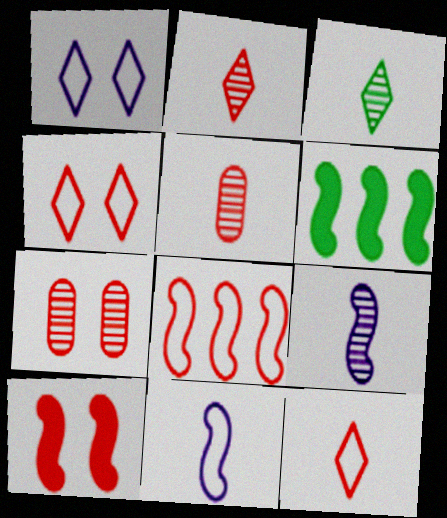[[1, 5, 6], 
[3, 5, 9], 
[4, 7, 10]]